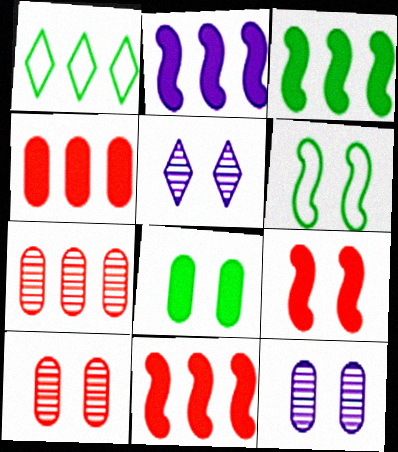[[1, 2, 7], 
[2, 3, 11]]